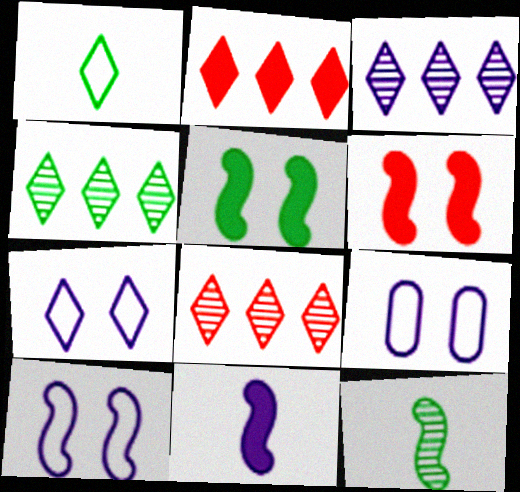[[2, 9, 12], 
[3, 4, 8], 
[3, 9, 11], 
[7, 9, 10]]